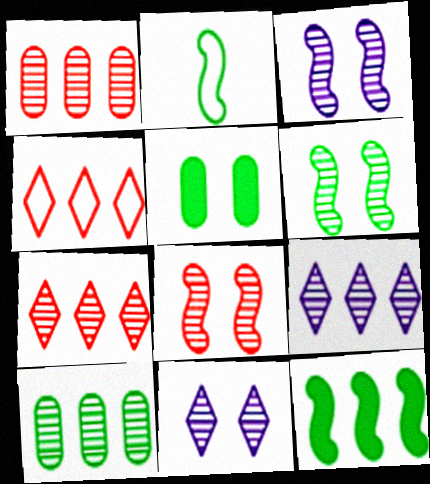[[2, 6, 12], 
[3, 6, 8]]